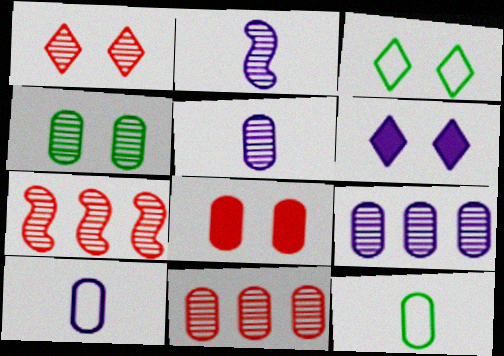[[1, 3, 6], 
[4, 5, 11], 
[6, 7, 12], 
[8, 9, 12]]